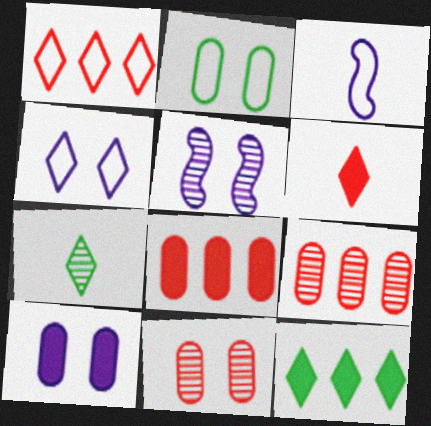[[1, 2, 3], 
[2, 10, 11], 
[3, 11, 12], 
[4, 5, 10], 
[5, 7, 9]]